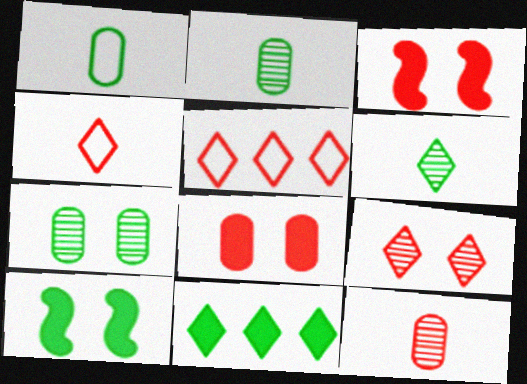[[3, 5, 12]]